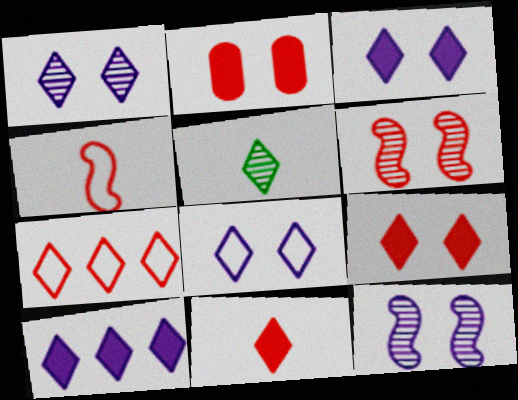[[1, 3, 8], 
[3, 5, 7]]